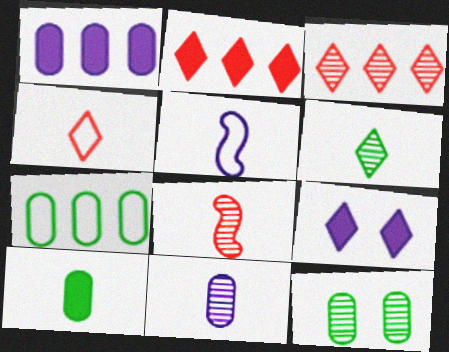[[2, 5, 12], 
[6, 8, 11], 
[7, 8, 9], 
[7, 10, 12]]